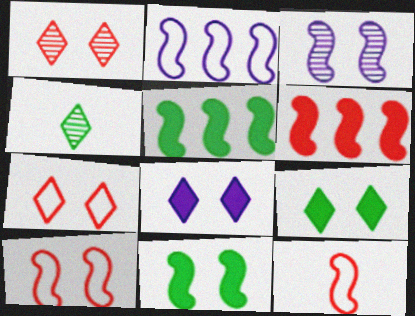[[3, 5, 12], 
[3, 10, 11]]